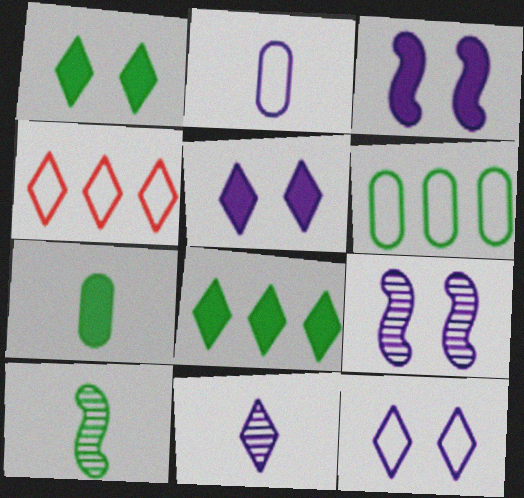[[1, 4, 11], 
[1, 6, 10], 
[4, 7, 9]]